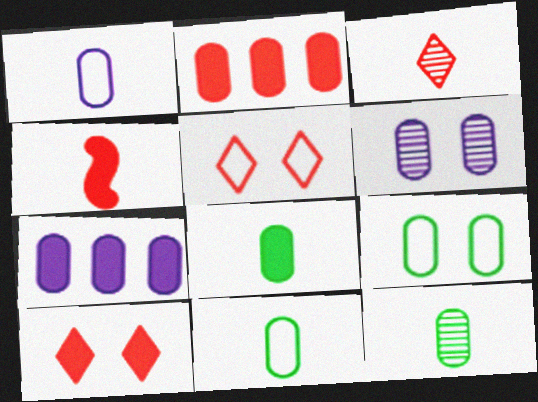[[1, 6, 7], 
[2, 4, 10], 
[2, 6, 11], 
[8, 11, 12]]